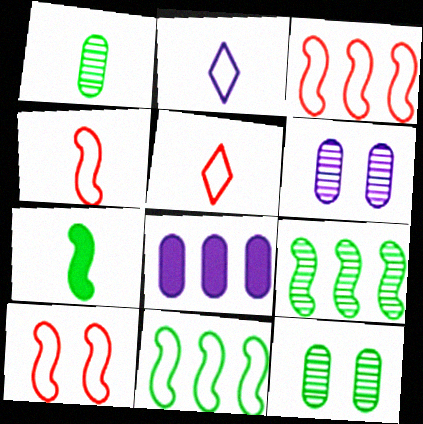[[3, 4, 10]]